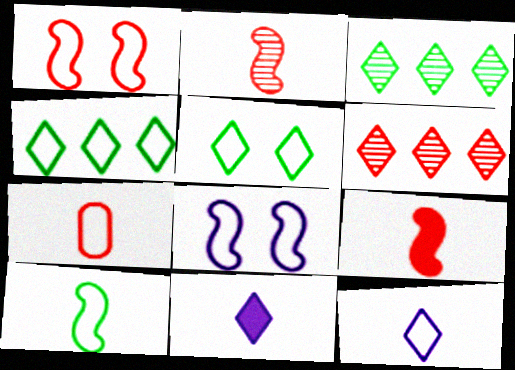[[4, 7, 8], 
[5, 6, 11], 
[7, 10, 12]]